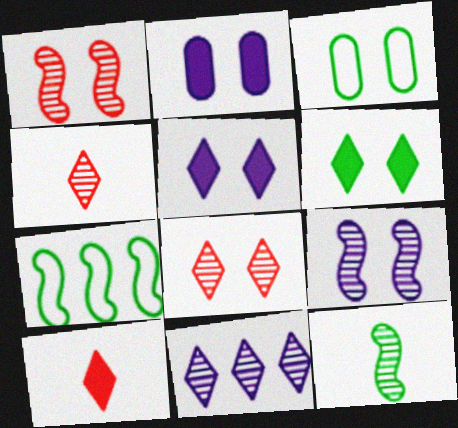[[1, 3, 5], 
[2, 4, 7]]